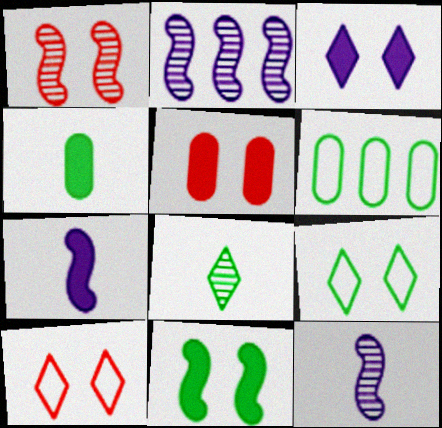[[1, 5, 10], 
[2, 4, 10], 
[3, 5, 11], 
[6, 8, 11]]